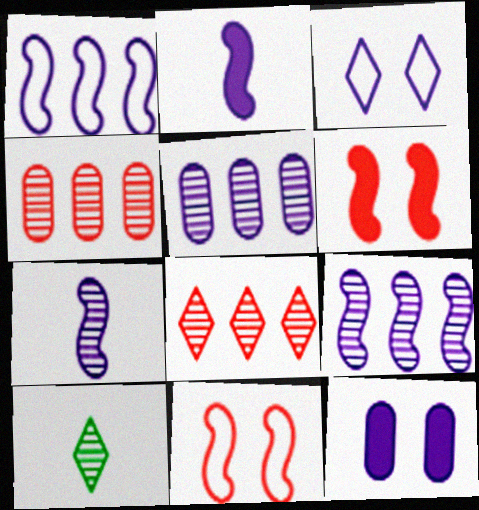[[2, 3, 5]]